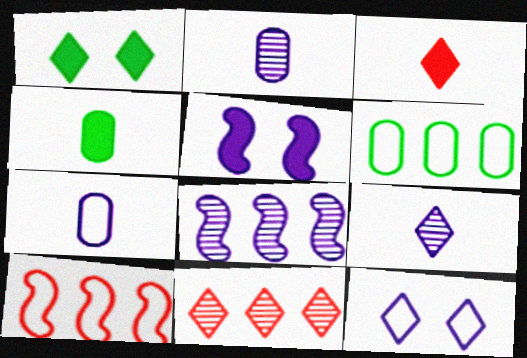[[1, 2, 10]]